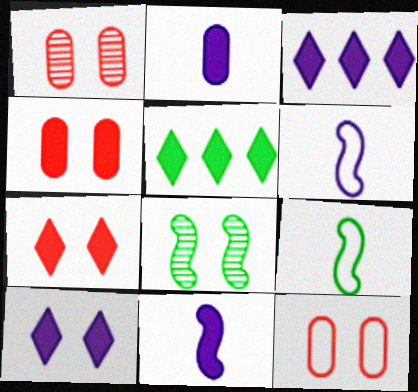[[1, 3, 9], 
[1, 4, 12], 
[1, 5, 6], 
[4, 5, 11], 
[8, 10, 12]]